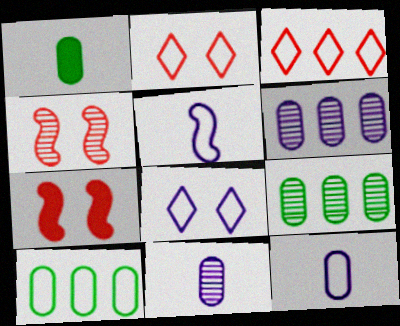[[2, 5, 10]]